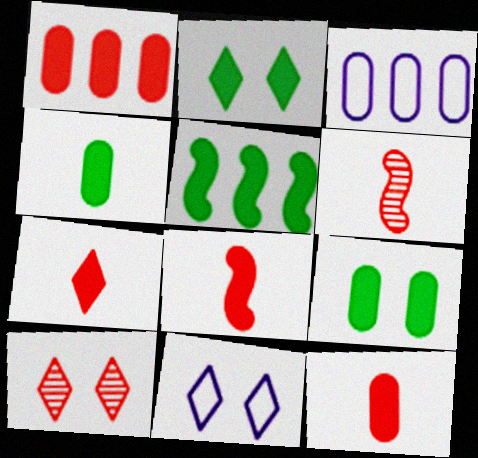[[2, 3, 6], 
[2, 4, 5], 
[2, 10, 11], 
[7, 8, 12]]